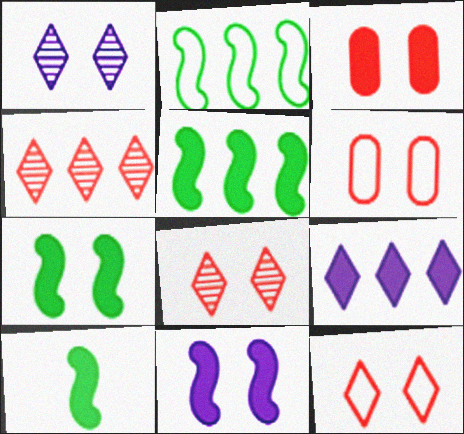[[1, 6, 7], 
[3, 9, 10], 
[5, 7, 10]]